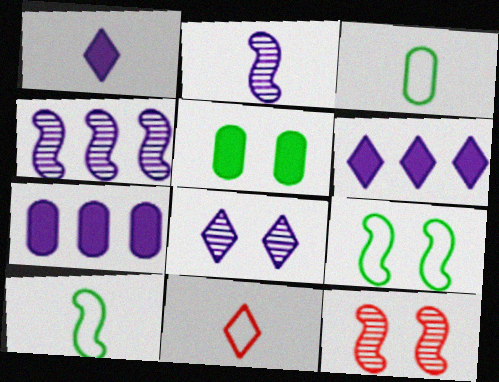[[3, 6, 12], 
[4, 5, 11]]